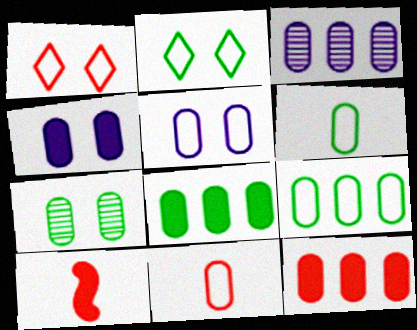[[2, 3, 10], 
[3, 9, 12], 
[5, 9, 11], 
[6, 7, 8]]